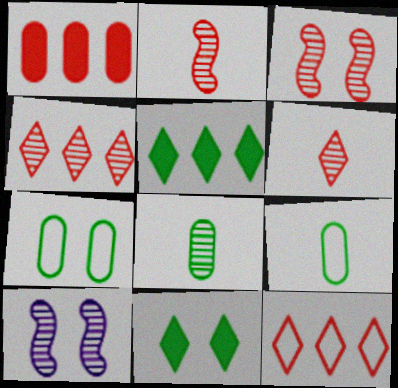[[4, 8, 10]]